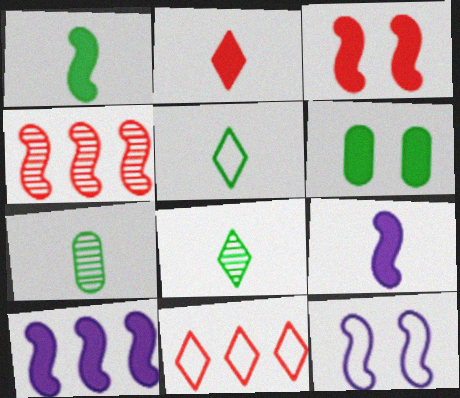[[1, 3, 10], 
[1, 4, 12], 
[1, 5, 7], 
[2, 6, 10]]